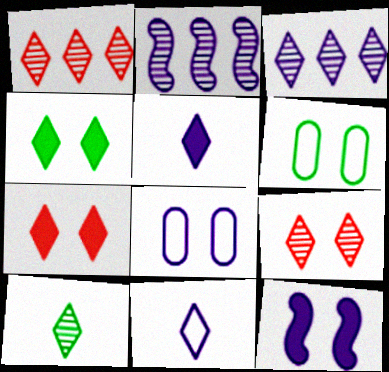[[1, 4, 11], 
[2, 5, 8], 
[3, 9, 10], 
[6, 9, 12]]